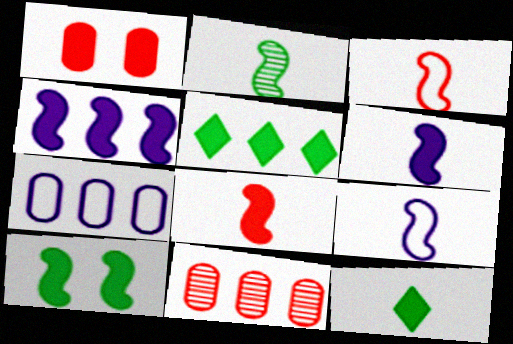[[1, 4, 12], 
[1, 5, 6], 
[2, 3, 6], 
[2, 8, 9], 
[4, 8, 10]]